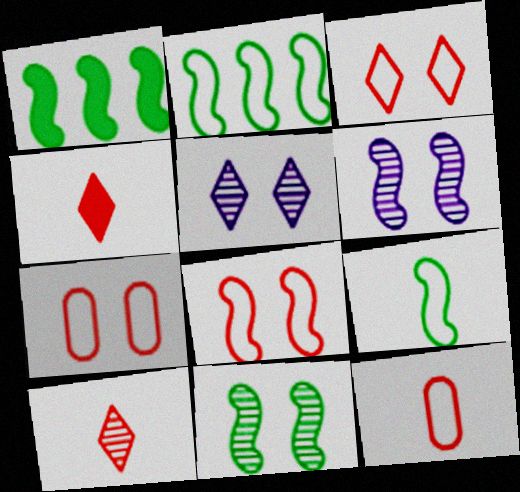[[1, 5, 12], 
[1, 9, 11], 
[3, 7, 8]]